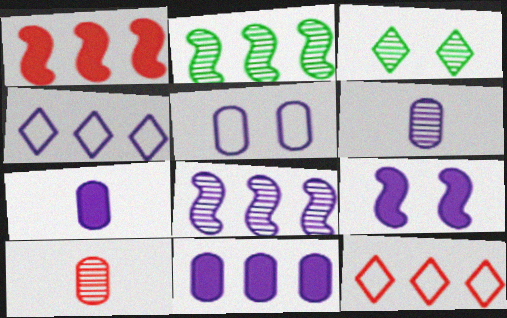[[2, 11, 12], 
[3, 8, 10], 
[4, 6, 9], 
[4, 8, 11], 
[5, 6, 11]]